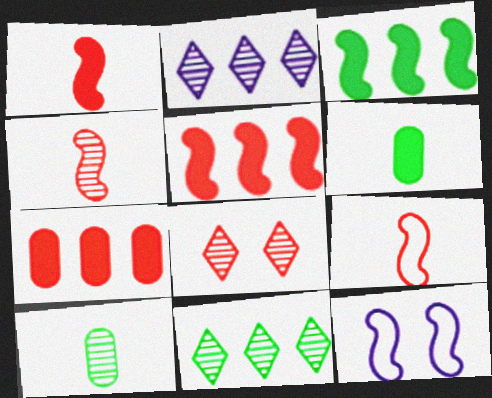[[1, 4, 9], 
[3, 4, 12], 
[7, 8, 9]]